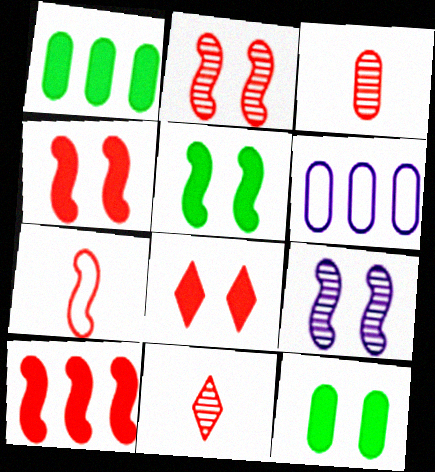[[2, 7, 10], 
[3, 6, 12], 
[5, 6, 11]]